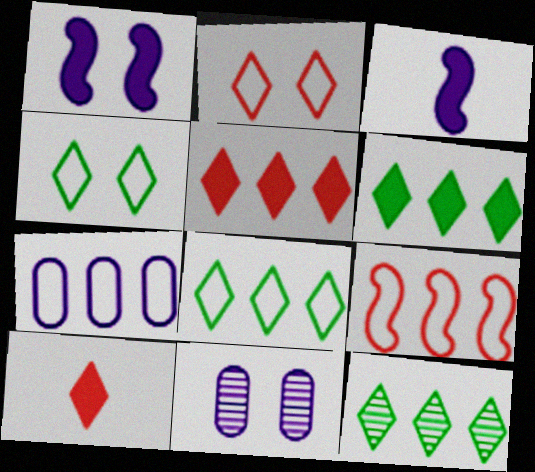[[6, 8, 12], 
[7, 8, 9]]